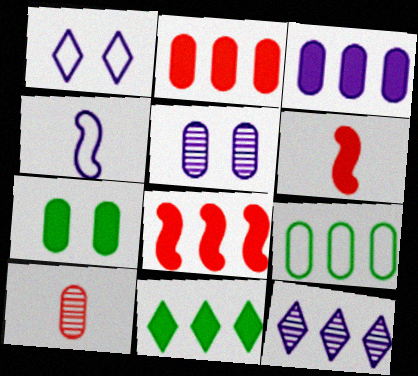[[3, 8, 11], 
[8, 9, 12]]